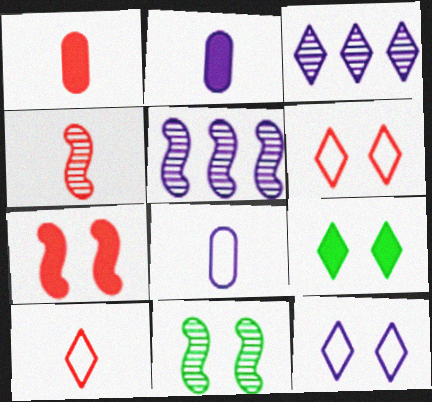[[1, 4, 10], 
[2, 5, 12], 
[3, 9, 10], 
[4, 5, 11]]